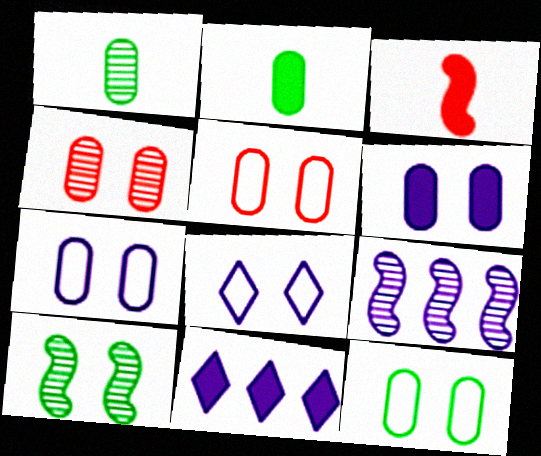[[4, 6, 12], 
[5, 7, 12]]